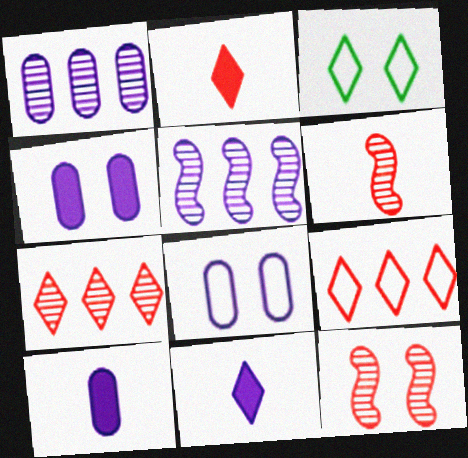[[1, 8, 10], 
[3, 4, 12], 
[3, 7, 11], 
[5, 8, 11]]